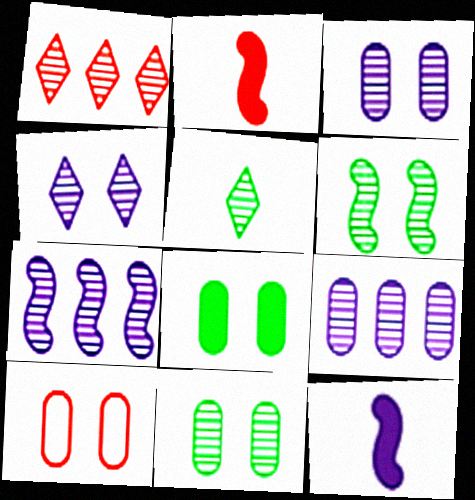[[1, 2, 10], 
[1, 4, 5], 
[3, 8, 10]]